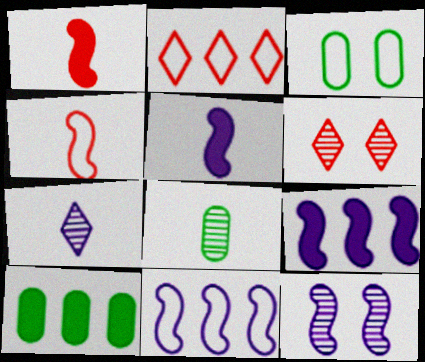[[3, 8, 10], 
[5, 11, 12]]